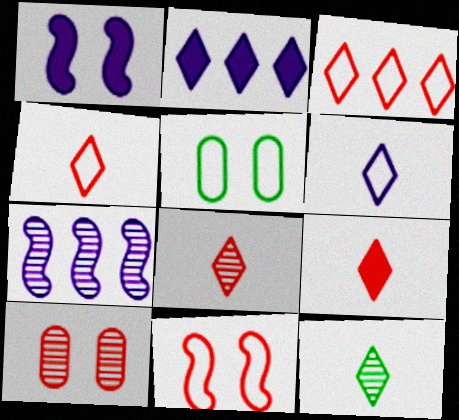[[4, 8, 9], 
[5, 7, 9], 
[6, 9, 12], 
[7, 10, 12]]